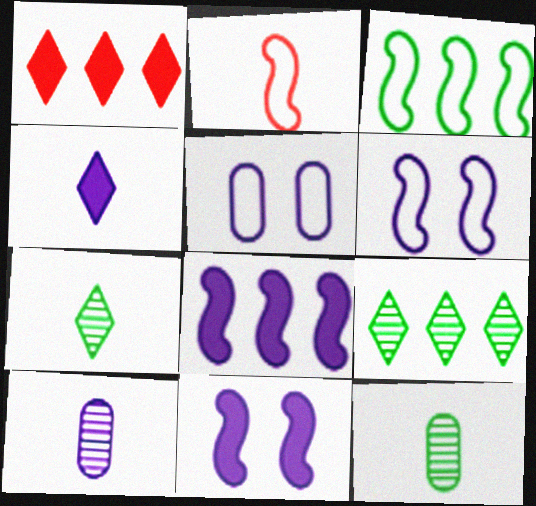[[1, 6, 12], 
[2, 3, 6], 
[2, 4, 12]]